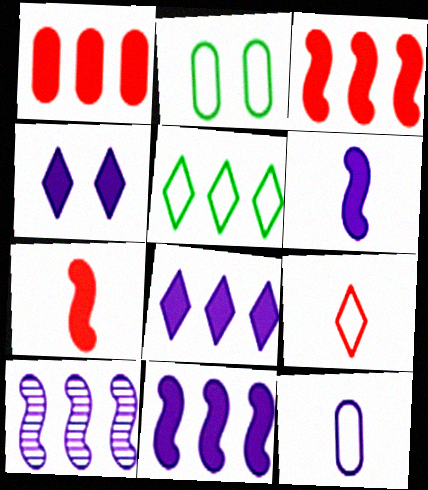[[1, 5, 10], 
[4, 10, 12]]